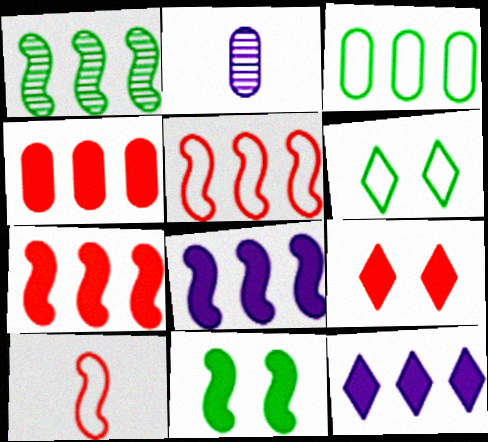[[1, 5, 8], 
[2, 6, 7]]